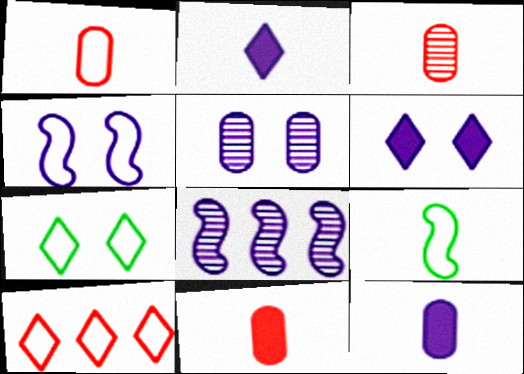[[1, 3, 11], 
[2, 3, 9], 
[4, 5, 6], 
[7, 8, 11]]